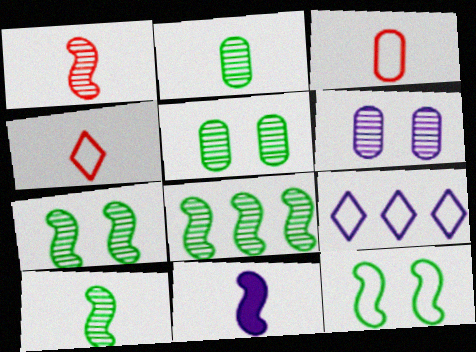[[2, 4, 11], 
[3, 9, 12], 
[6, 9, 11], 
[7, 8, 10]]